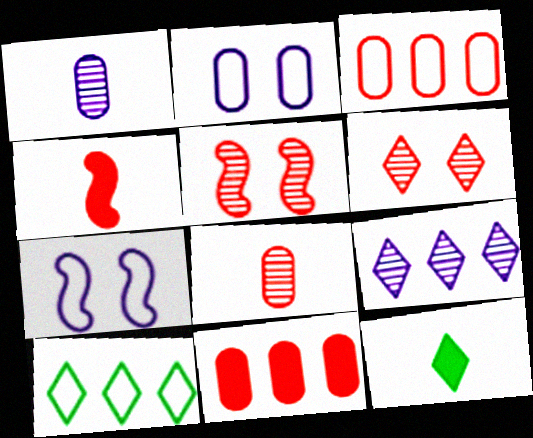[[3, 4, 6]]